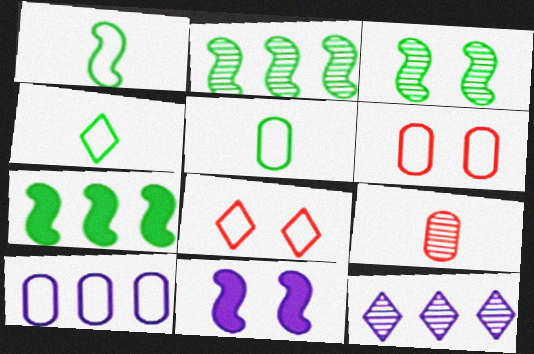[[1, 3, 7], 
[1, 4, 5], 
[1, 8, 10], 
[3, 9, 12], 
[5, 6, 10]]